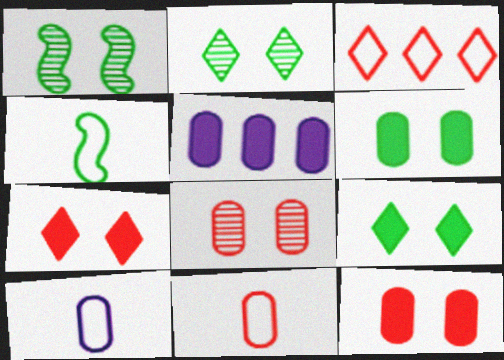[]